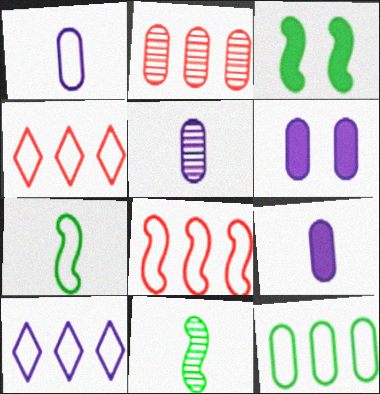[[1, 5, 9], 
[3, 4, 5], 
[4, 6, 11], 
[8, 10, 12]]